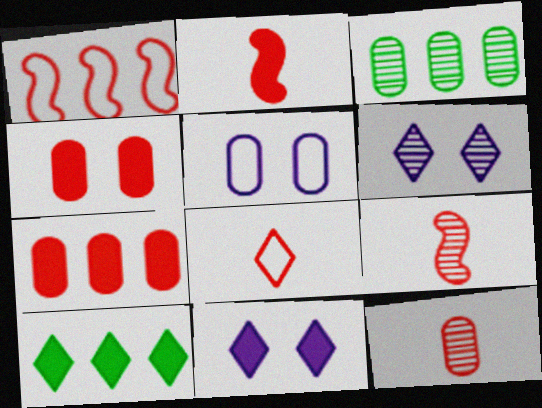[[2, 8, 12], 
[3, 6, 9], 
[5, 9, 10], 
[6, 8, 10]]